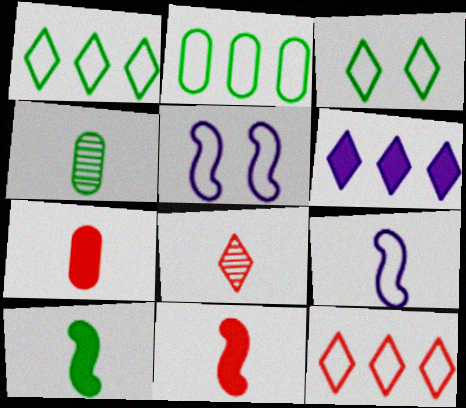[[3, 6, 8]]